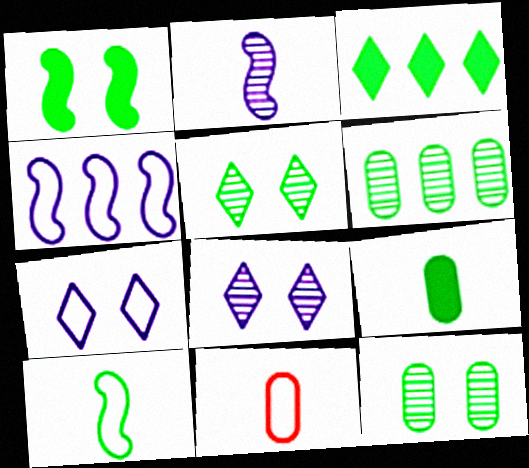[[1, 3, 9], 
[3, 10, 12]]